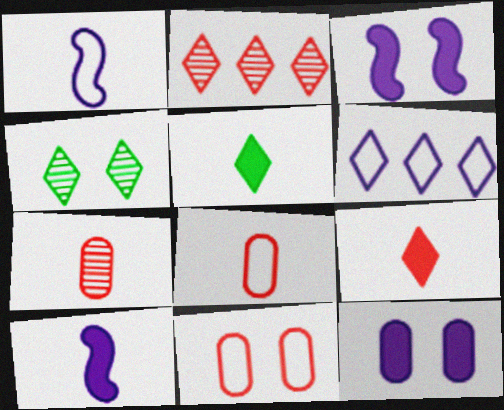[[1, 5, 7], 
[3, 4, 11], 
[4, 6, 9]]